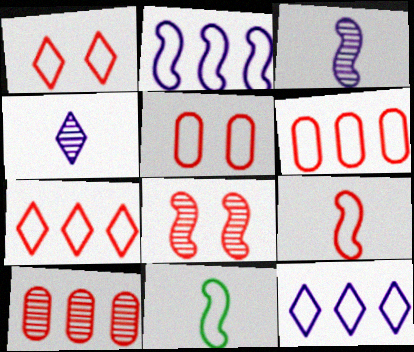[[1, 6, 9], 
[5, 7, 9], 
[5, 11, 12]]